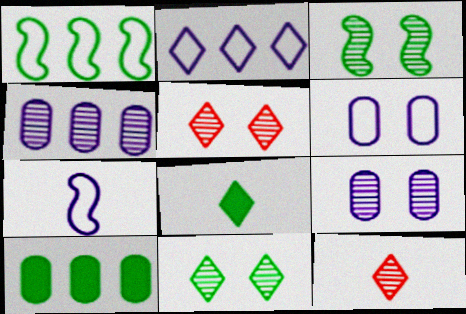[[2, 5, 8], 
[2, 6, 7], 
[3, 4, 12], 
[3, 5, 9], 
[5, 7, 10]]